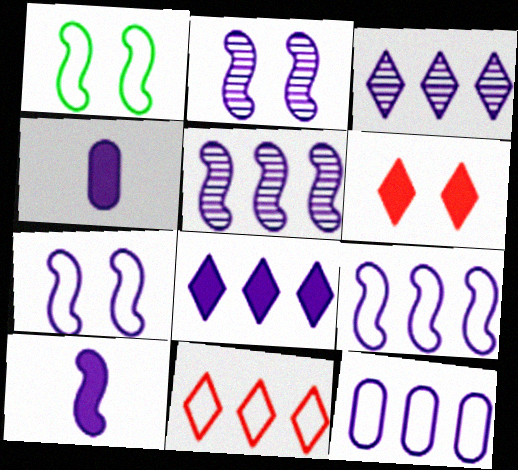[[2, 9, 10], 
[3, 4, 7], 
[5, 7, 10], 
[5, 8, 12]]